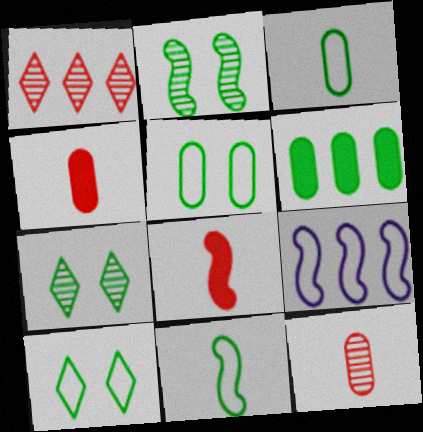[[1, 6, 9], 
[2, 8, 9], 
[4, 7, 9], 
[6, 7, 11]]